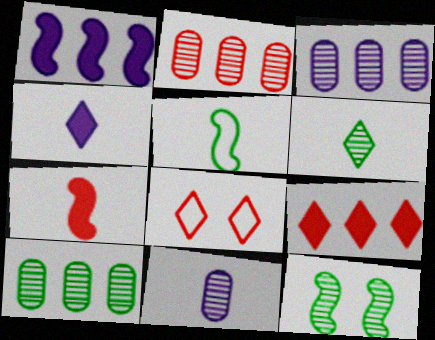[[2, 3, 10], 
[2, 7, 8], 
[6, 10, 12]]